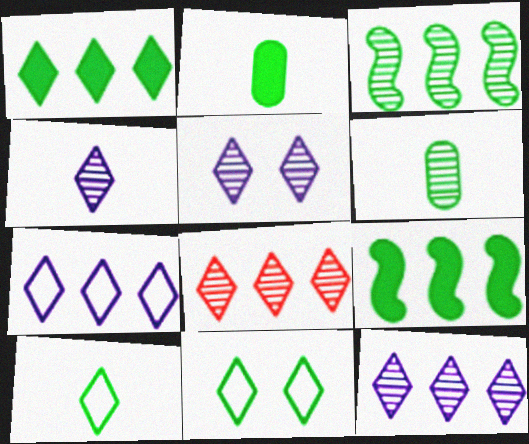[[1, 7, 8], 
[2, 3, 11], 
[4, 5, 12], 
[6, 9, 11]]